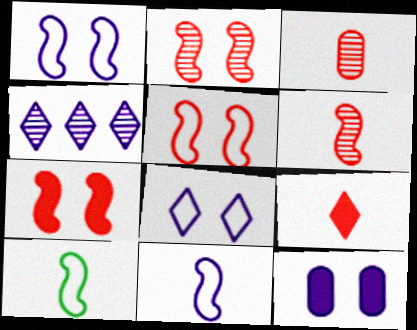[[2, 5, 7], 
[4, 11, 12]]